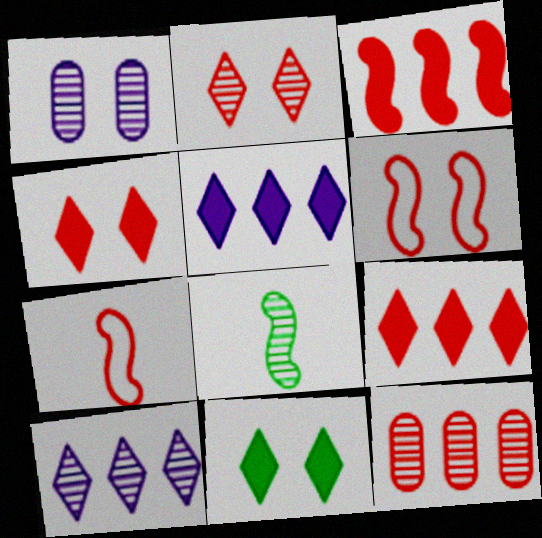[[1, 6, 11], 
[4, 7, 12]]